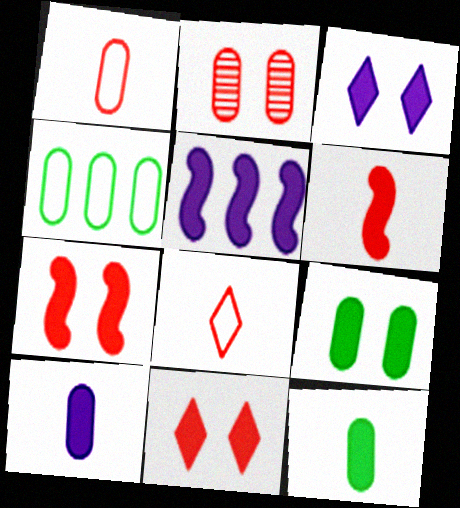[[2, 4, 10], 
[3, 5, 10], 
[3, 7, 9], 
[5, 11, 12]]